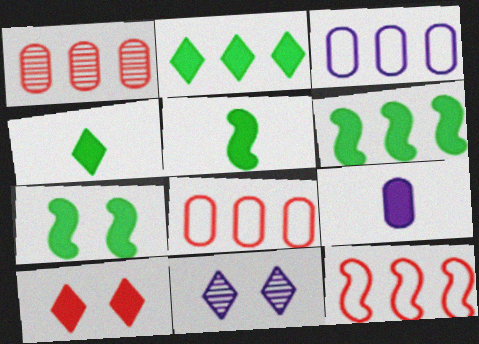[[5, 6, 7], 
[5, 8, 11], 
[6, 9, 10]]